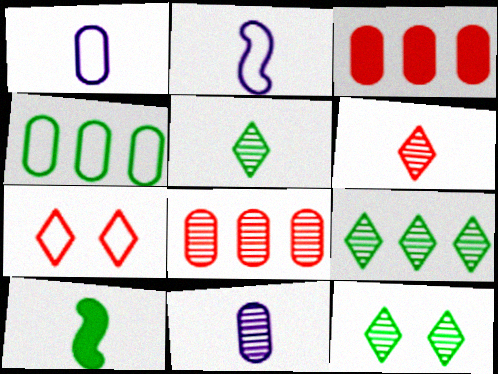[[1, 6, 10], 
[2, 3, 12], 
[2, 4, 7], 
[4, 10, 12], 
[5, 9, 12]]